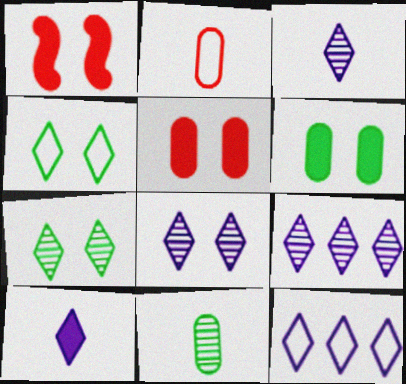[[1, 11, 12], 
[3, 8, 9], 
[8, 10, 12]]